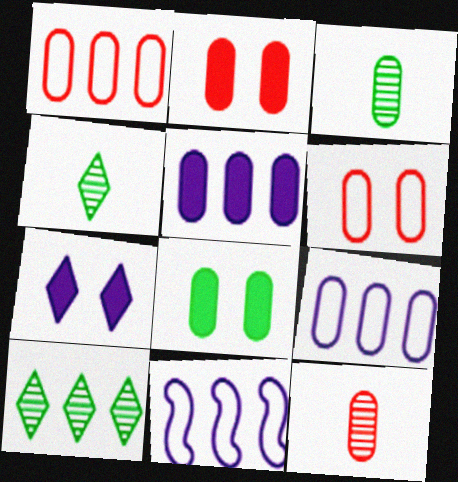[[1, 2, 12], 
[2, 3, 9], 
[2, 4, 11], 
[3, 5, 6], 
[8, 9, 12]]